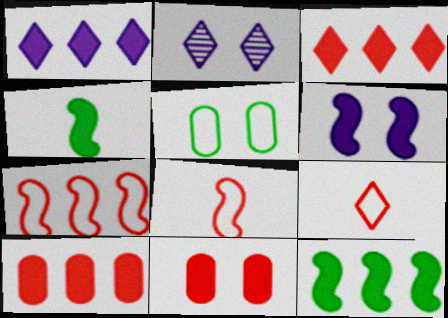[[1, 4, 11], 
[1, 10, 12]]